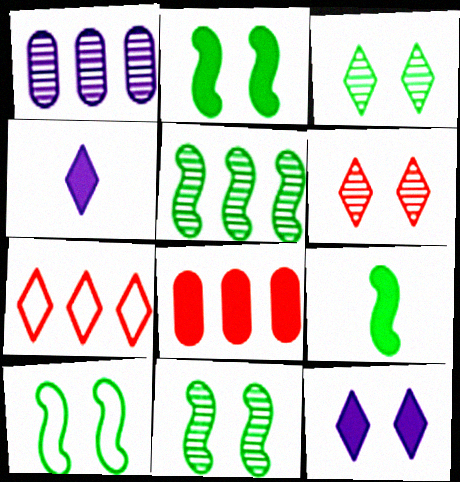[[2, 4, 8], 
[2, 10, 11], 
[3, 4, 7], 
[5, 9, 10], 
[8, 9, 12]]